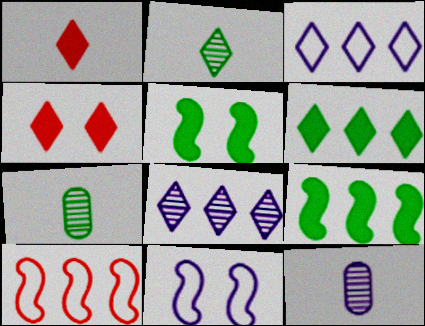[[2, 3, 4]]